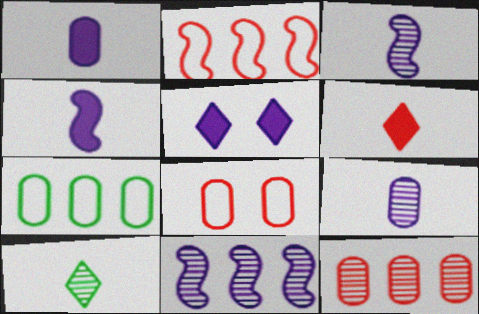[]